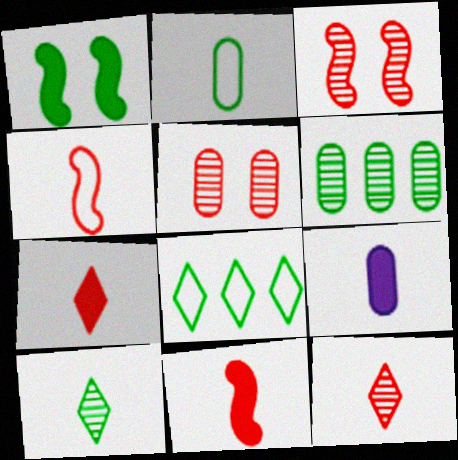[[3, 8, 9], 
[4, 9, 10]]